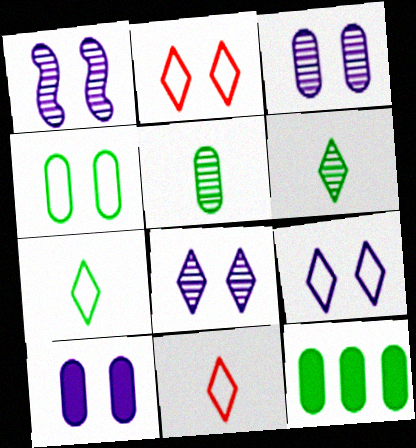[[1, 3, 8], 
[1, 9, 10], 
[1, 11, 12], 
[4, 5, 12]]